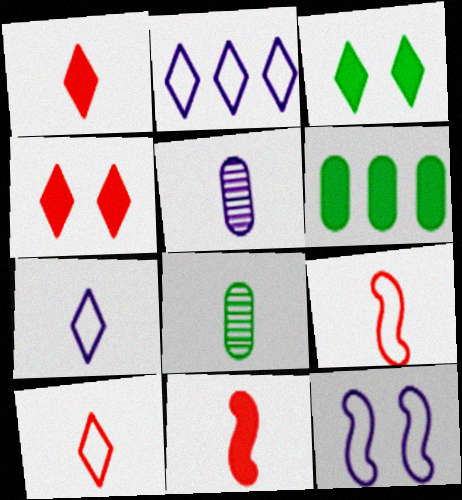[[7, 8, 11]]